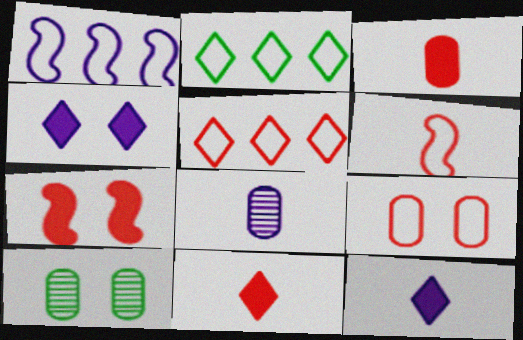[[1, 4, 8], 
[1, 10, 11], 
[2, 7, 8], 
[5, 6, 9]]